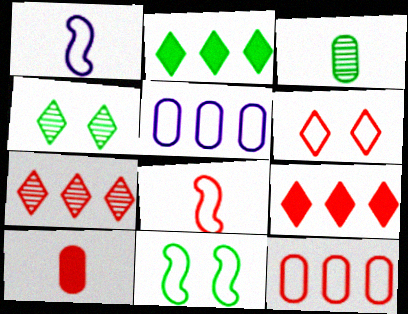[[2, 3, 11], 
[6, 8, 12]]